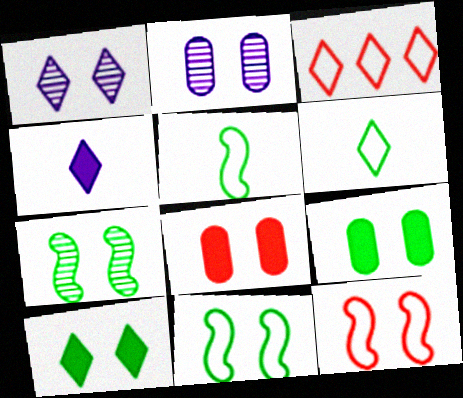[[1, 8, 11], 
[1, 9, 12], 
[2, 10, 12]]